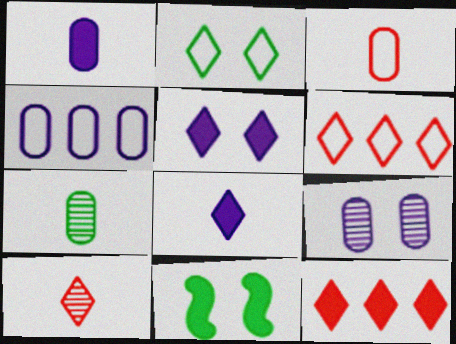[[1, 3, 7], 
[1, 4, 9], 
[1, 11, 12], 
[4, 10, 11]]